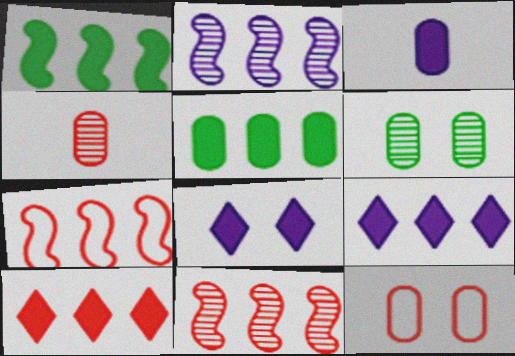[[1, 2, 7]]